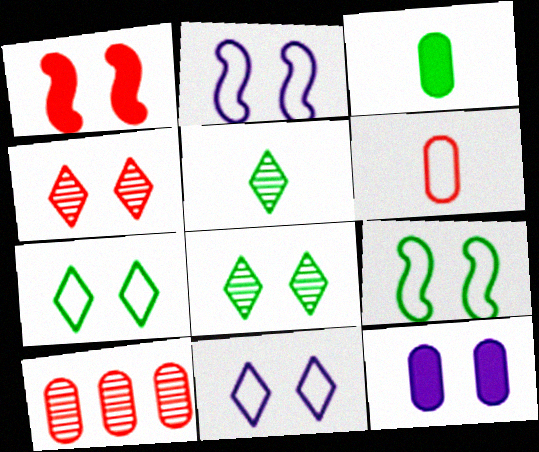[[4, 9, 12]]